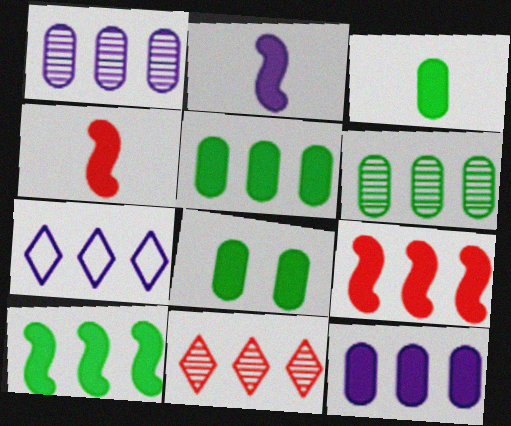[[3, 5, 8], 
[6, 7, 9]]